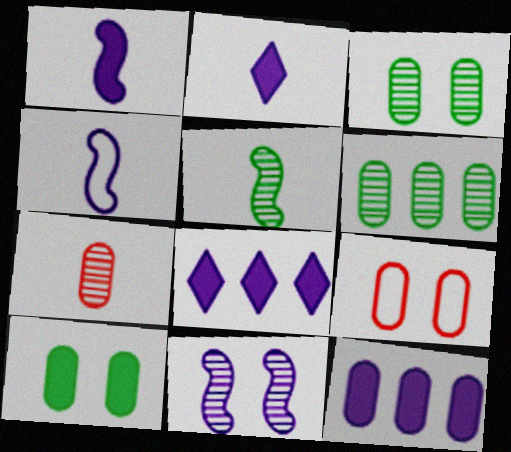[[5, 8, 9]]